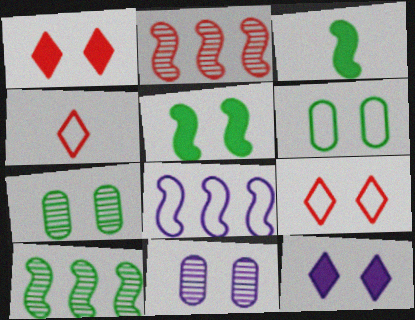[[4, 6, 8], 
[5, 9, 11]]